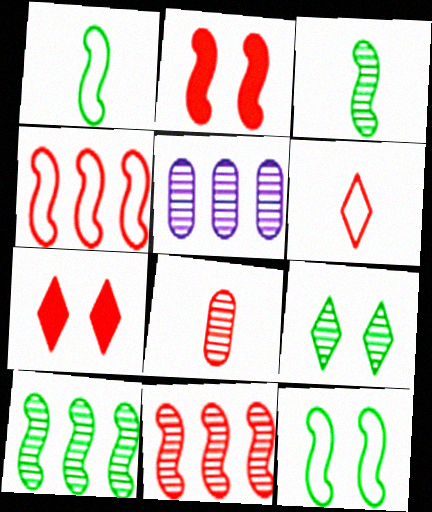[[1, 5, 7], 
[4, 7, 8]]